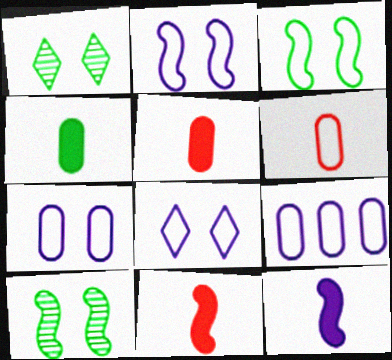[[1, 9, 11], 
[2, 7, 8]]